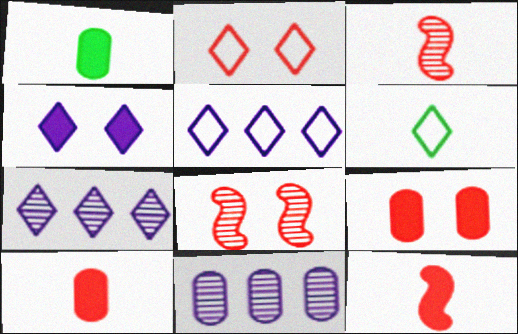[[1, 5, 8], 
[2, 5, 6], 
[2, 8, 9]]